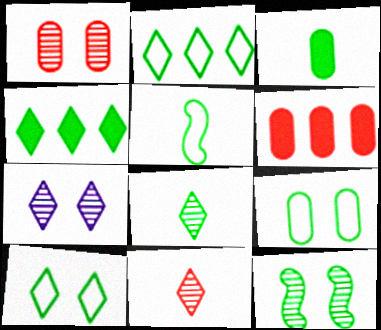[[1, 7, 12], 
[2, 3, 12], 
[2, 5, 9], 
[3, 5, 8], 
[4, 8, 10], 
[5, 6, 7]]